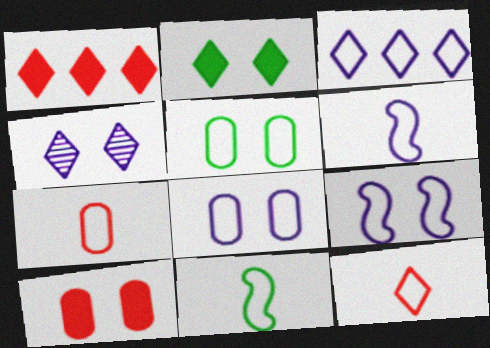[[3, 6, 8]]